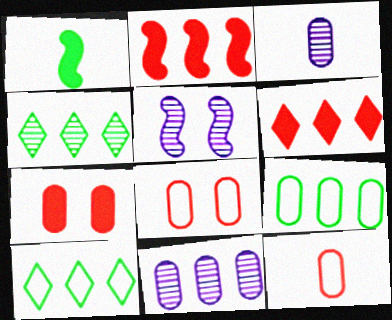[[2, 10, 11], 
[3, 7, 9]]